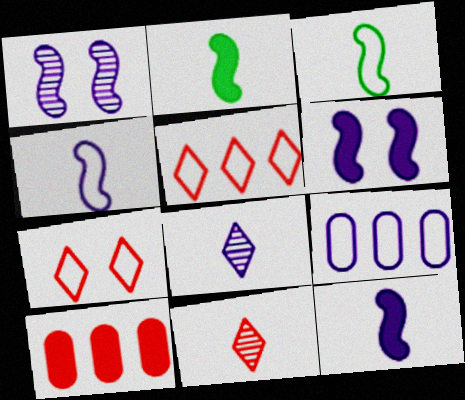[[3, 7, 9], 
[6, 8, 9]]